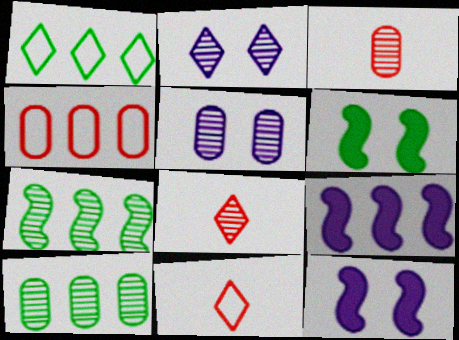[[1, 3, 12], 
[2, 3, 7], 
[3, 5, 10], 
[5, 7, 8], 
[10, 11, 12]]